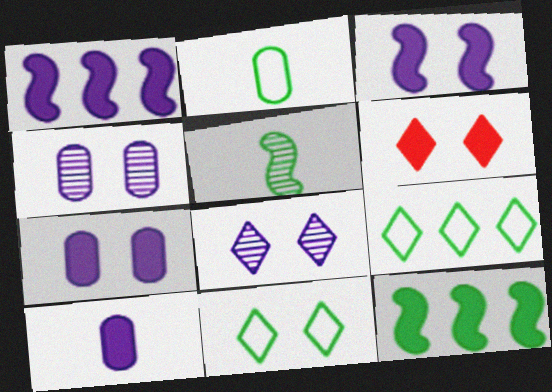[[6, 8, 11], 
[6, 10, 12]]